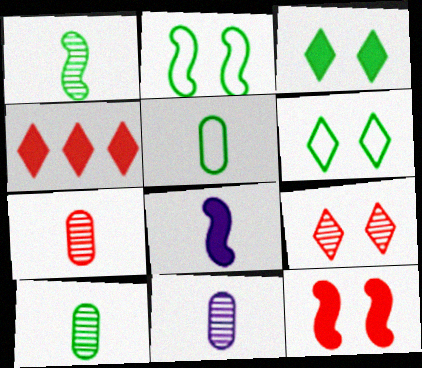[[2, 4, 11], 
[7, 10, 11]]